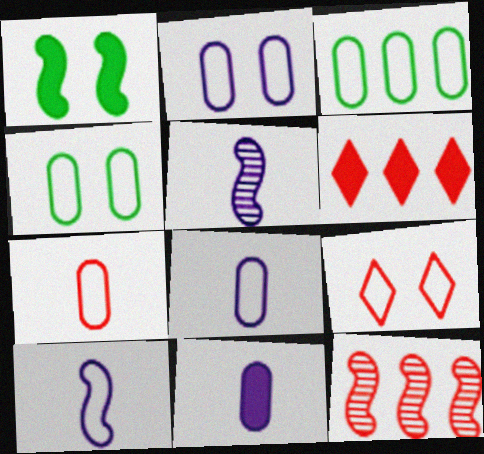[[1, 6, 11], 
[1, 10, 12], 
[2, 3, 7], 
[3, 9, 10], 
[4, 5, 6]]